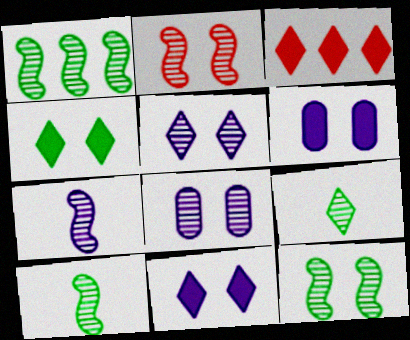[[1, 2, 7], 
[1, 10, 12]]